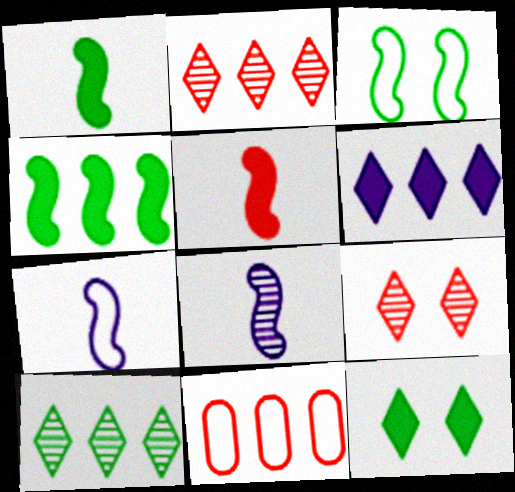[[5, 9, 11], 
[8, 11, 12]]